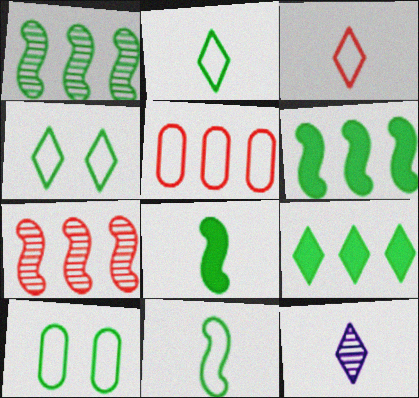[]